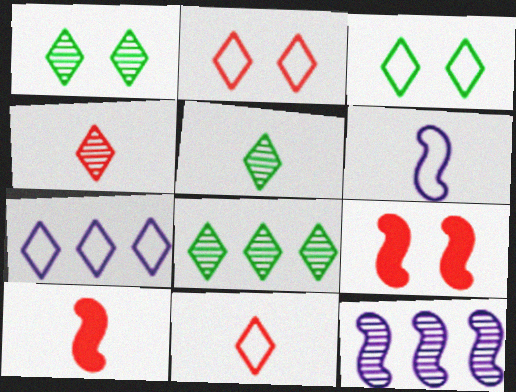[[1, 5, 8], 
[3, 7, 11]]